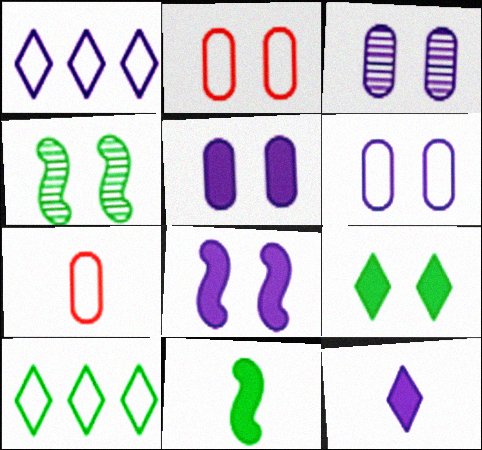[[3, 5, 6]]